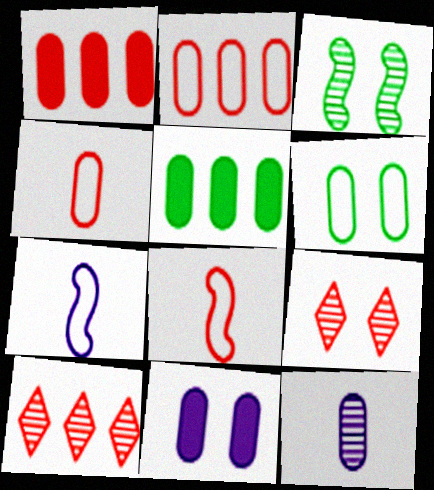[[1, 6, 12], 
[1, 8, 9], 
[3, 10, 12], 
[5, 7, 9]]